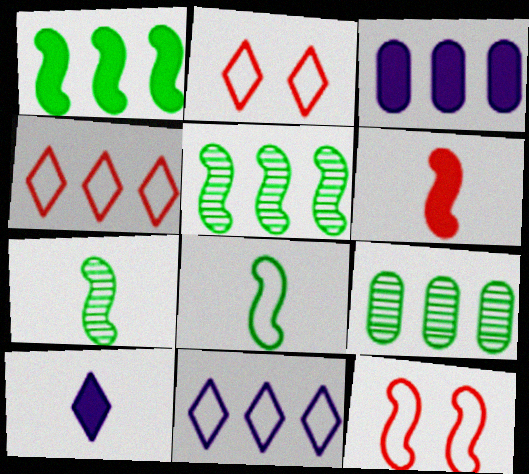[[2, 3, 7], 
[3, 4, 5], 
[9, 10, 12]]